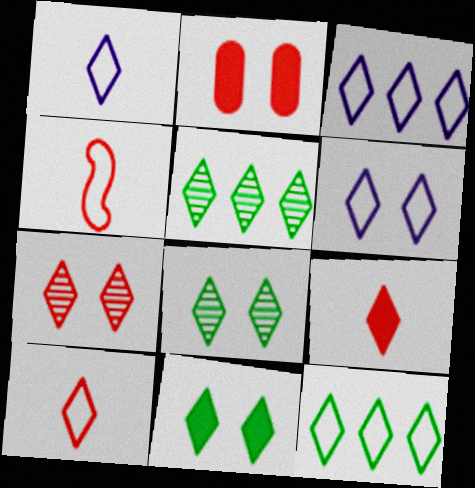[[1, 3, 6], 
[3, 8, 9], 
[5, 6, 9], 
[6, 7, 11], 
[6, 10, 12]]